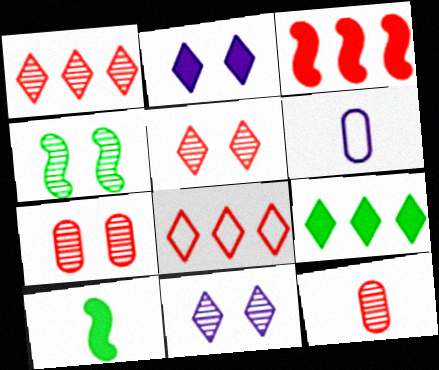[[4, 7, 11]]